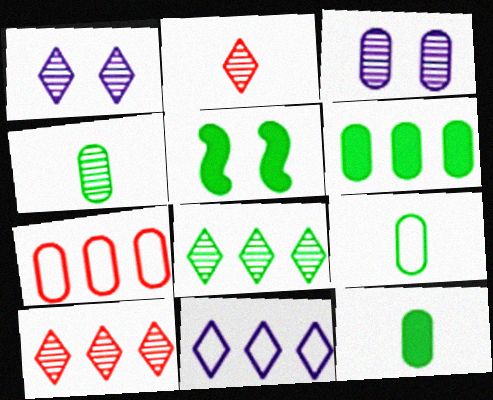[[1, 2, 8], 
[3, 7, 12], 
[4, 9, 12], 
[5, 8, 9]]